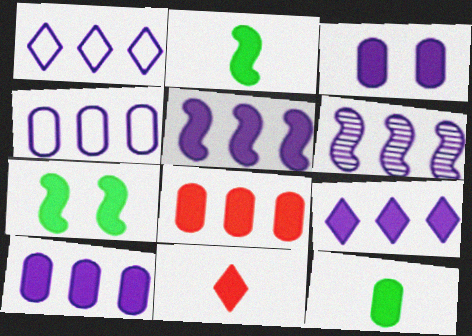[[1, 6, 10], 
[3, 8, 12], 
[4, 6, 9], 
[5, 9, 10], 
[7, 10, 11]]